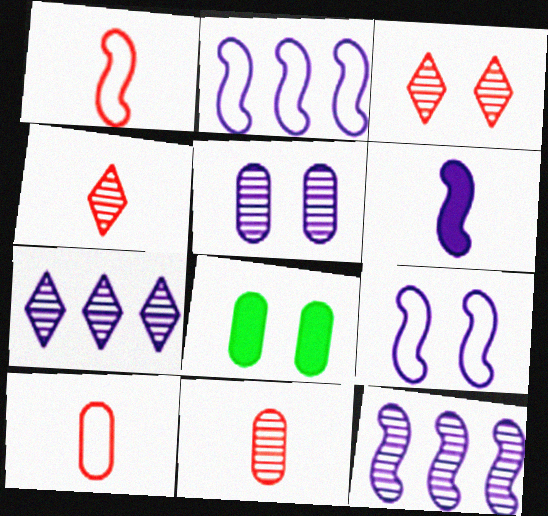[[1, 7, 8], 
[2, 4, 8], 
[3, 8, 9], 
[6, 9, 12]]